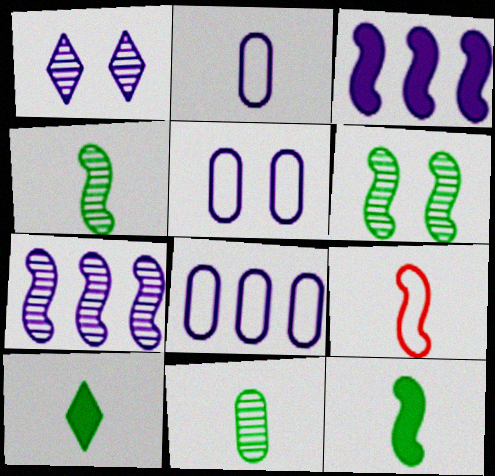[[1, 2, 3], 
[2, 5, 8], 
[3, 6, 9]]